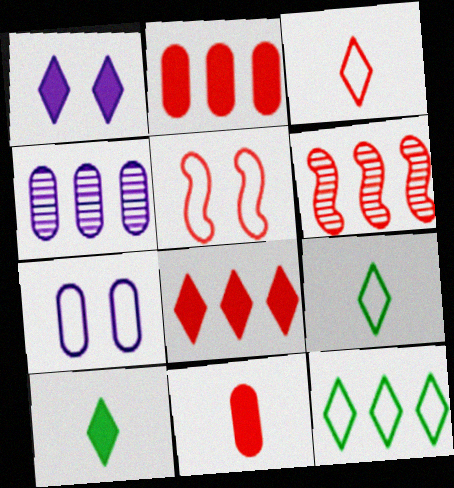[[1, 8, 10], 
[4, 5, 10], 
[6, 7, 10]]